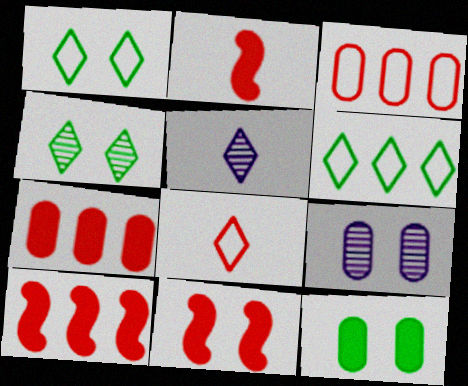[[1, 9, 11], 
[2, 6, 9], 
[2, 10, 11]]